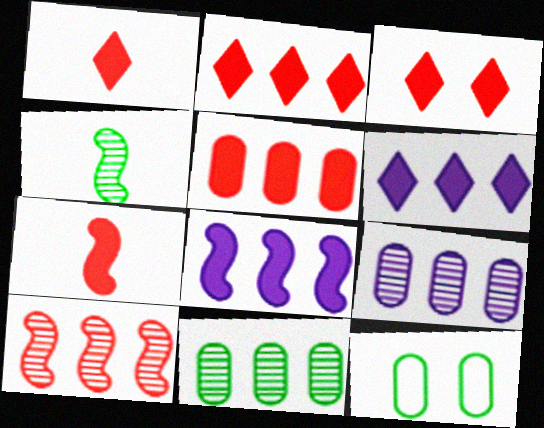[[1, 2, 3], 
[3, 5, 7]]